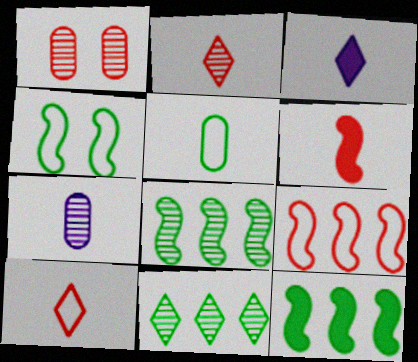[]